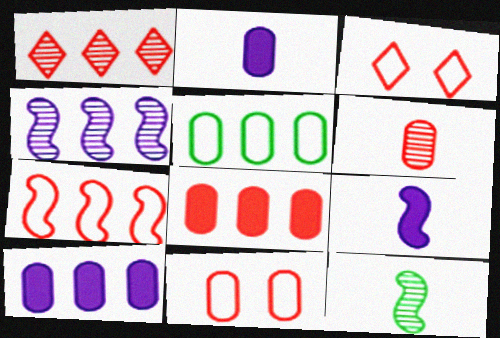[[1, 7, 8], 
[3, 10, 12], 
[6, 8, 11]]